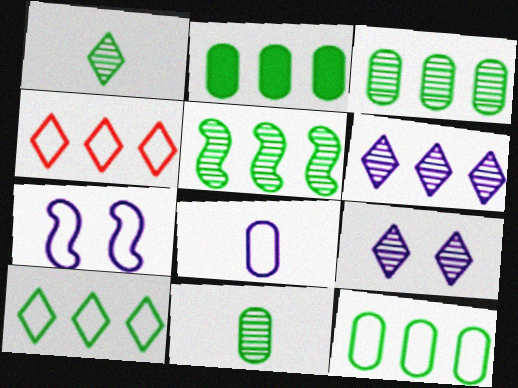[[2, 3, 12], 
[2, 5, 10]]